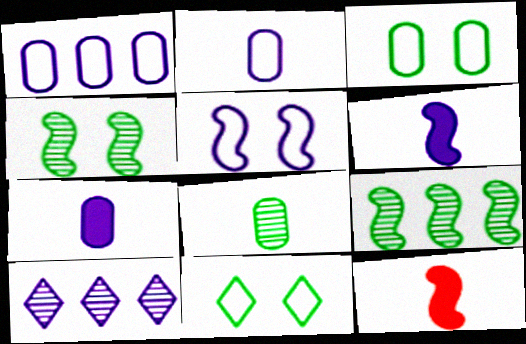[[3, 10, 12], 
[5, 7, 10], 
[5, 9, 12]]